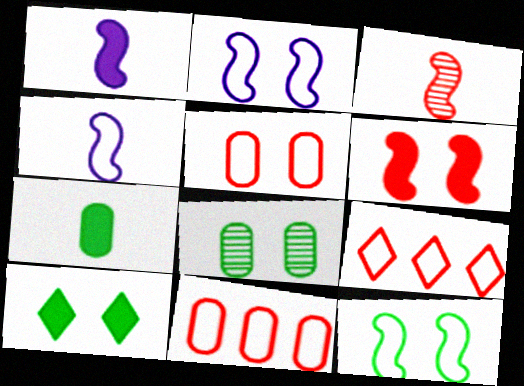[[1, 8, 9], 
[8, 10, 12]]